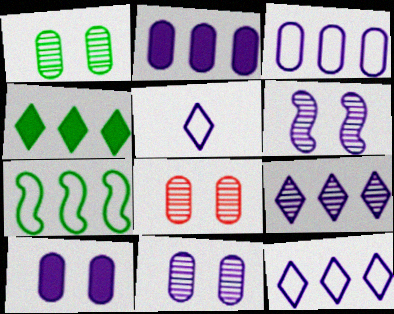[[1, 8, 11], 
[2, 5, 6]]